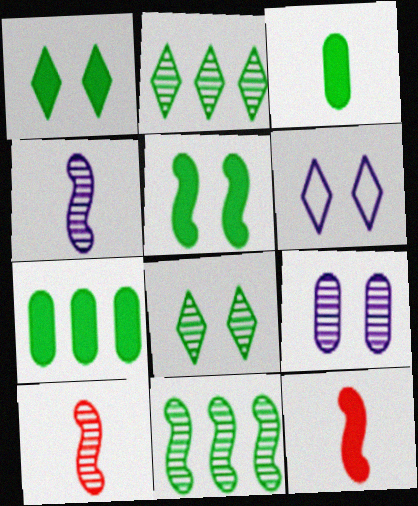[[2, 9, 10], 
[6, 7, 10]]